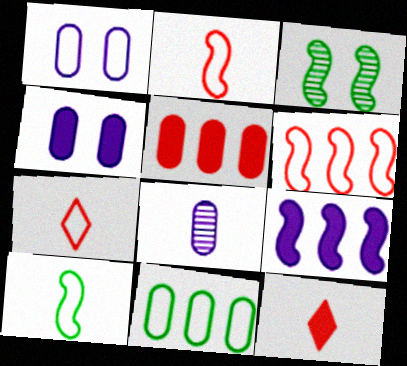[[2, 3, 9], 
[8, 10, 12]]